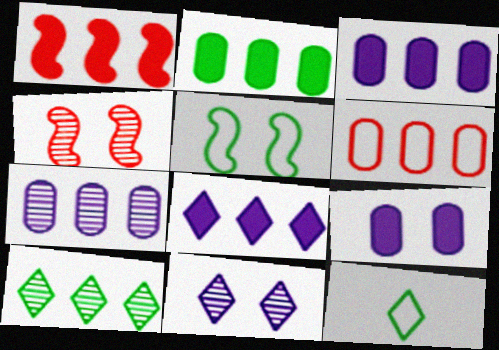[[1, 2, 8], 
[2, 6, 7], 
[3, 4, 12]]